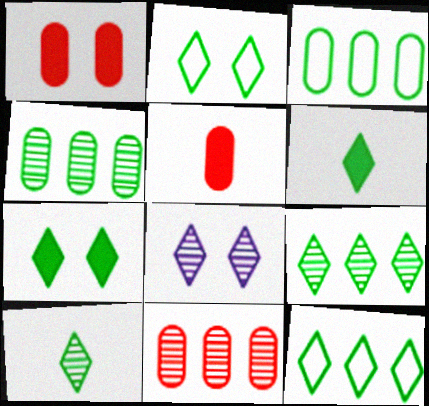[[2, 6, 9], 
[7, 10, 12]]